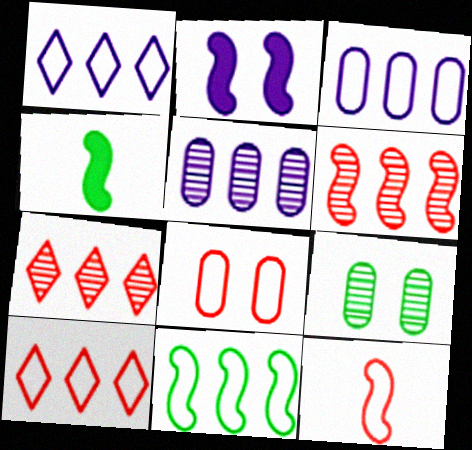[[3, 10, 11], 
[8, 10, 12]]